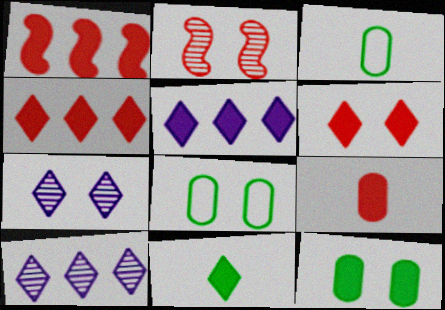[[1, 3, 7], 
[1, 6, 9], 
[2, 3, 5], 
[5, 6, 11]]